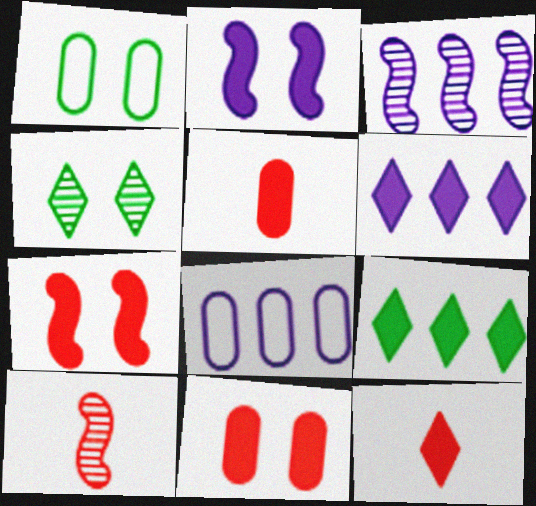[[1, 3, 12], 
[1, 6, 10], 
[2, 5, 9], 
[3, 6, 8]]